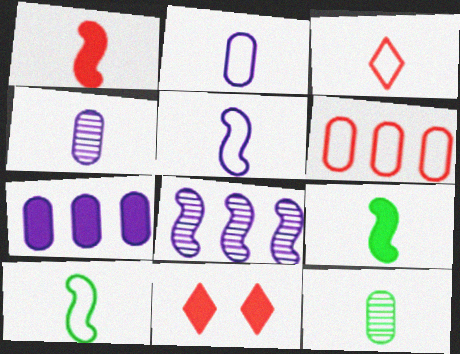[[2, 3, 10], 
[3, 4, 9], 
[7, 9, 11]]